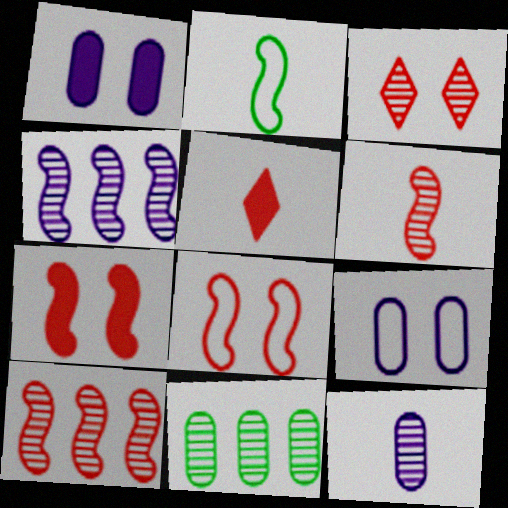[[2, 4, 7], 
[2, 5, 12]]